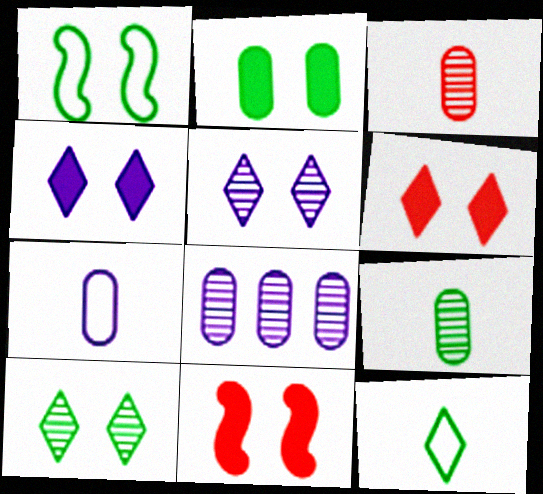[[1, 2, 10], 
[2, 4, 11], 
[8, 11, 12]]